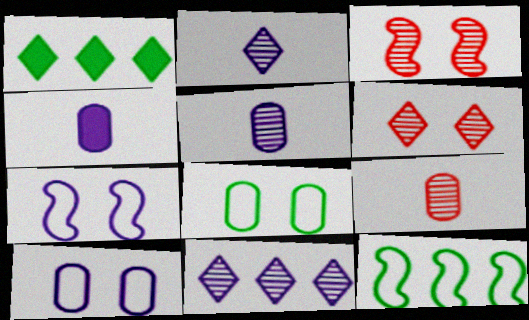[[1, 7, 9], 
[4, 6, 12], 
[4, 7, 11]]